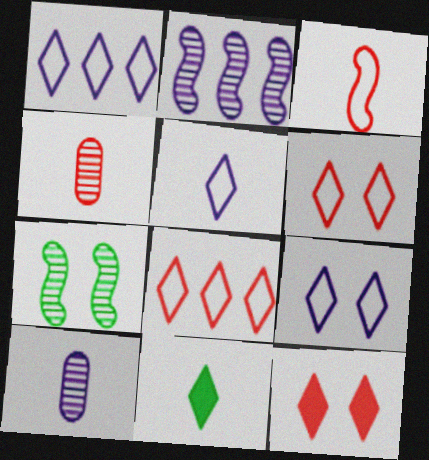[[1, 5, 9], 
[3, 10, 11]]